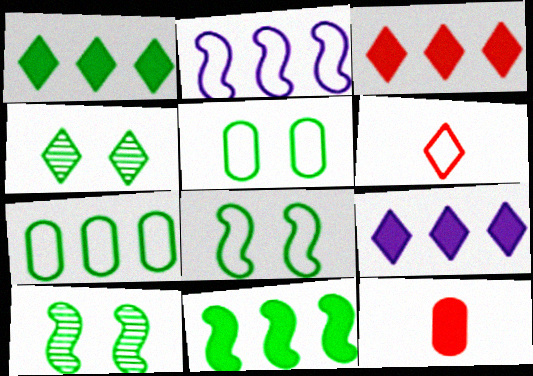[[1, 3, 9], 
[2, 4, 12], 
[2, 5, 6], 
[4, 6, 9]]